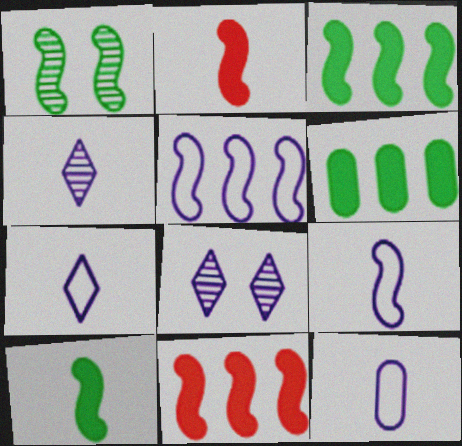[[1, 2, 5], 
[1, 9, 11], 
[7, 9, 12]]